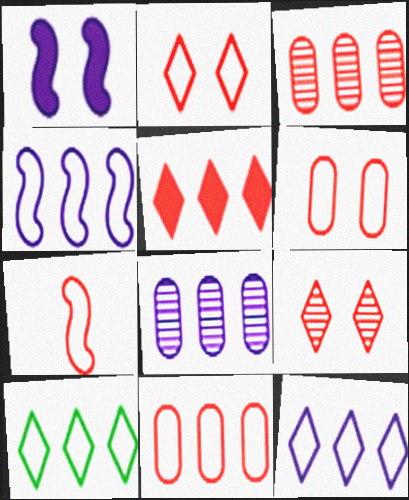[[2, 7, 11], 
[4, 10, 11]]